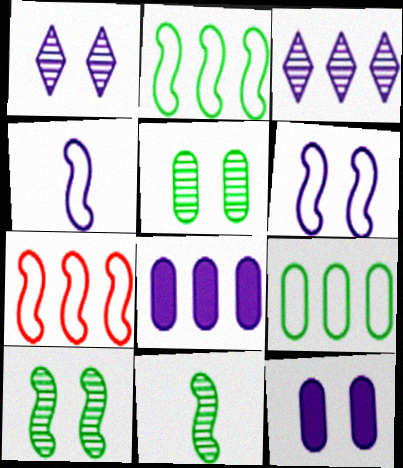[[1, 4, 8], 
[1, 6, 12], 
[3, 4, 12]]